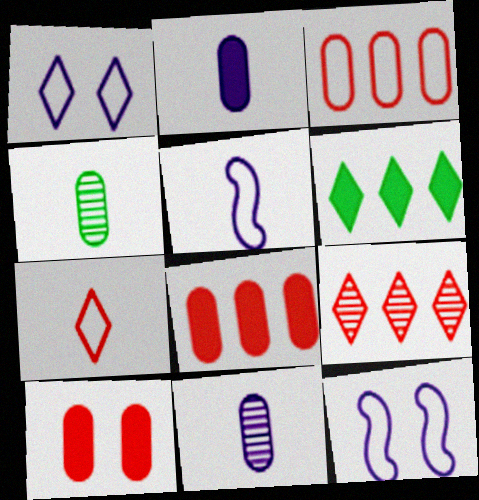[]